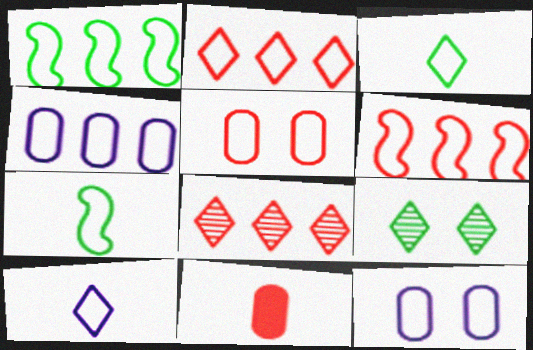[[1, 2, 4], 
[1, 5, 10], 
[2, 7, 12], 
[3, 6, 12]]